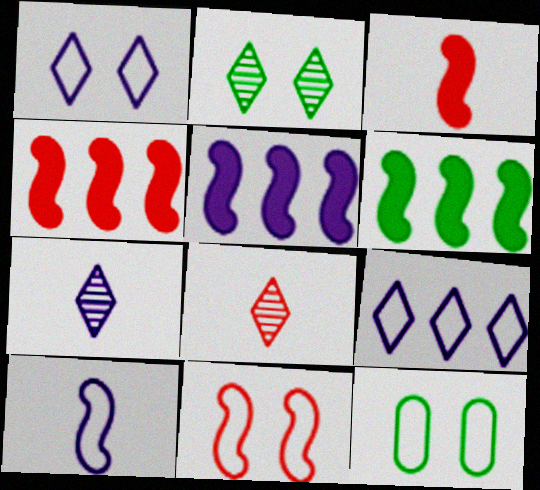[[1, 11, 12], 
[4, 5, 6], 
[4, 7, 12], 
[5, 8, 12]]